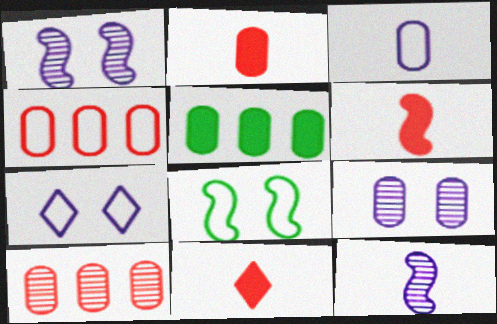[[2, 6, 11]]